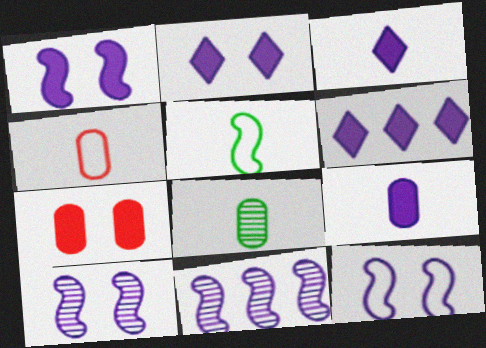[[1, 6, 9], 
[1, 10, 12], 
[2, 3, 6], 
[4, 8, 9]]